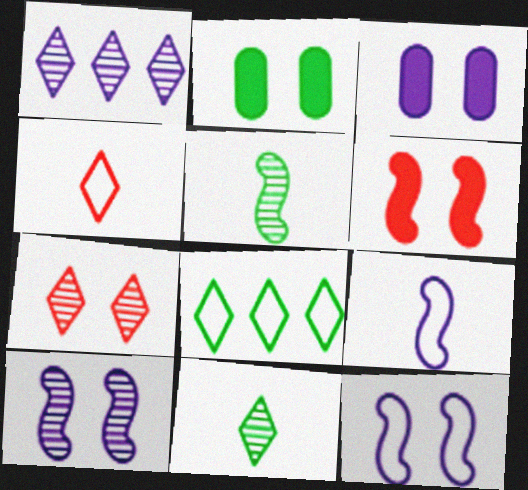[[1, 3, 9], 
[1, 7, 11], 
[2, 5, 8], 
[2, 7, 12]]